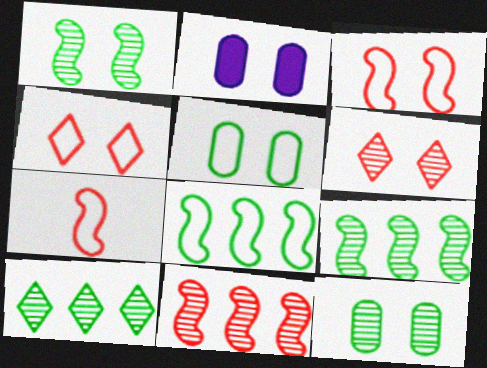[[1, 2, 4], 
[2, 7, 10]]